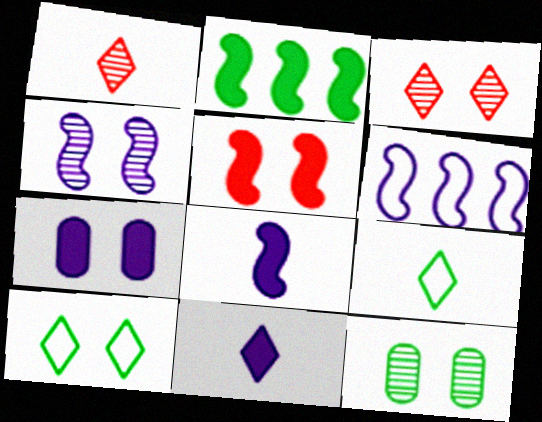[[1, 9, 11], 
[2, 5, 8], 
[2, 9, 12], 
[3, 4, 12], 
[4, 6, 8]]